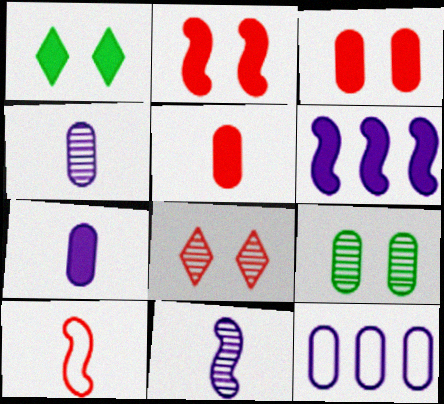[[1, 5, 6], 
[5, 9, 12]]